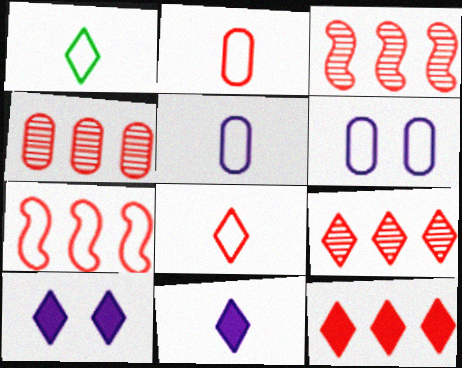[[1, 6, 7], 
[1, 9, 10], 
[3, 4, 9], 
[4, 7, 12]]